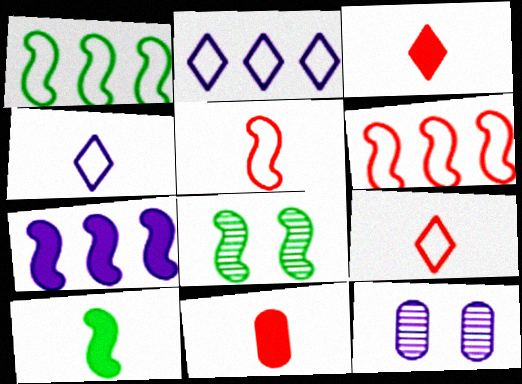[[1, 3, 12], 
[1, 8, 10], 
[2, 8, 11], 
[4, 7, 12], 
[5, 7, 8]]